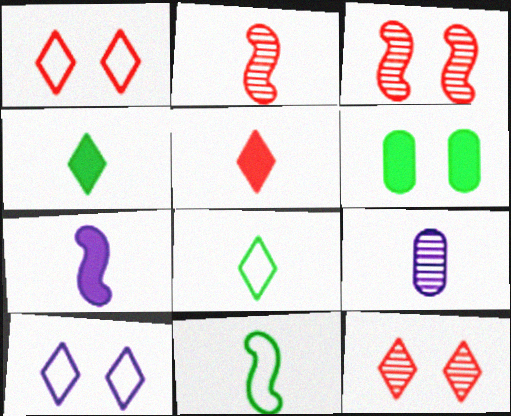[[2, 7, 11], 
[3, 6, 10], 
[5, 9, 11]]